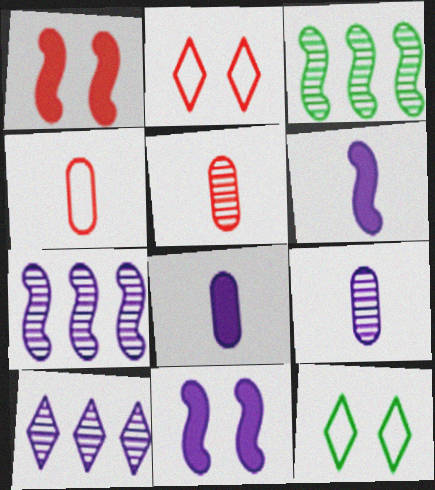[[2, 3, 8]]